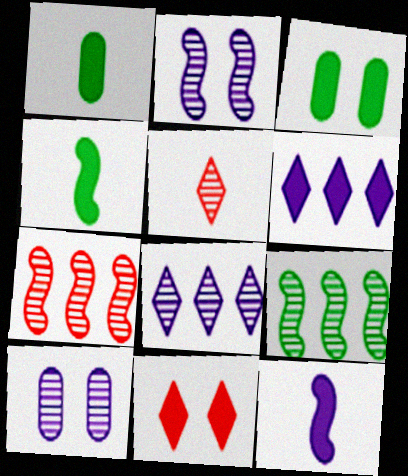[[5, 9, 10]]